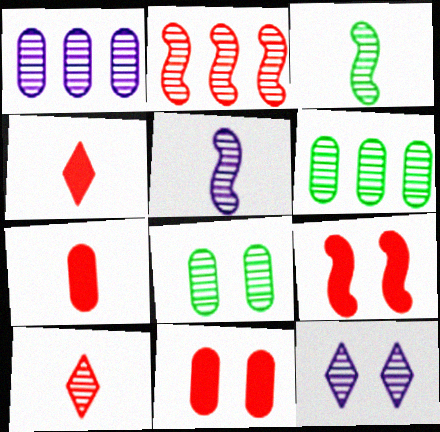[[1, 5, 12]]